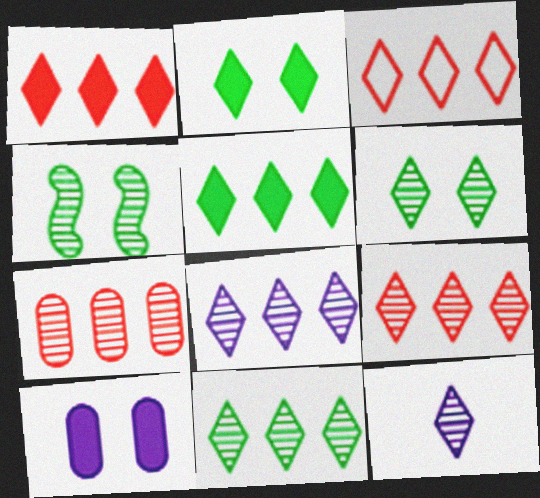[[1, 3, 9], 
[2, 3, 12], 
[3, 5, 8], 
[4, 7, 12], 
[6, 9, 12], 
[8, 9, 11]]